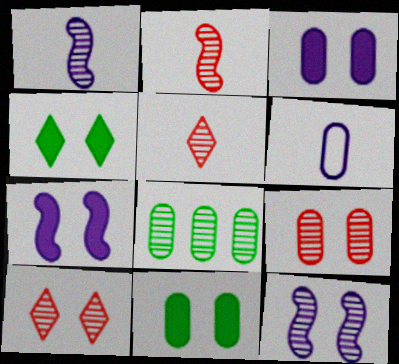[[1, 8, 10], 
[5, 8, 12]]